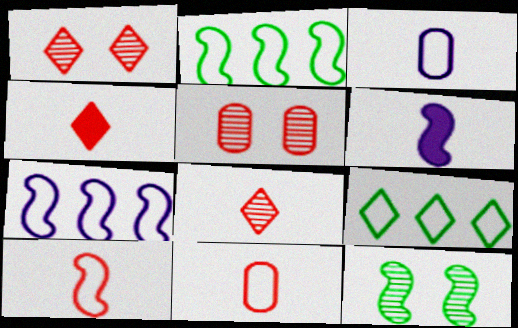[[5, 6, 9]]